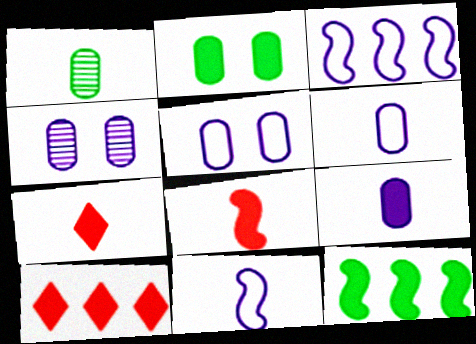[[1, 7, 11]]